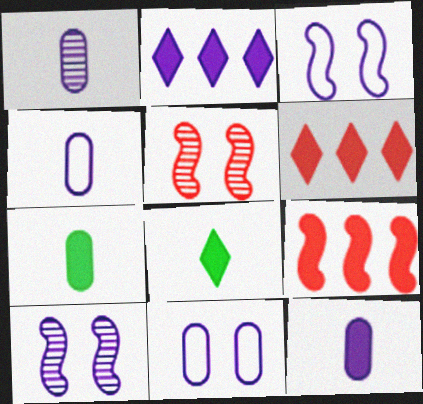[[1, 2, 3], 
[1, 4, 12], 
[2, 4, 10]]